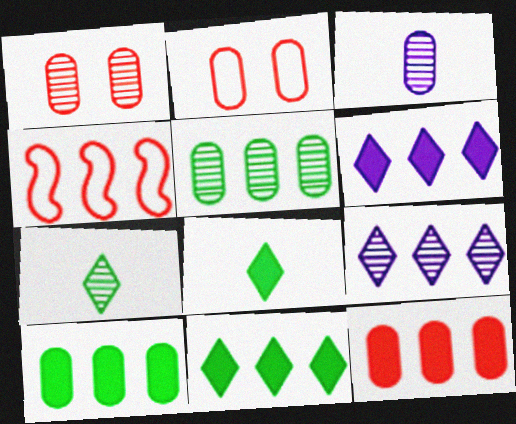[[1, 3, 5], 
[2, 3, 10], 
[4, 5, 6], 
[4, 9, 10]]